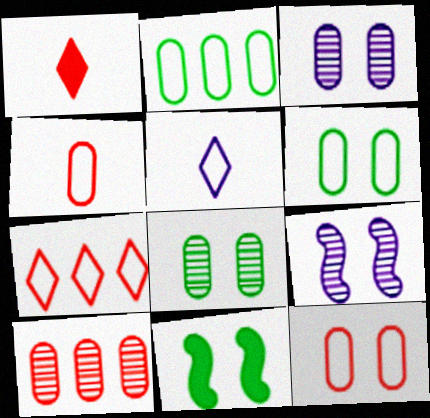[[1, 2, 9], 
[5, 10, 11]]